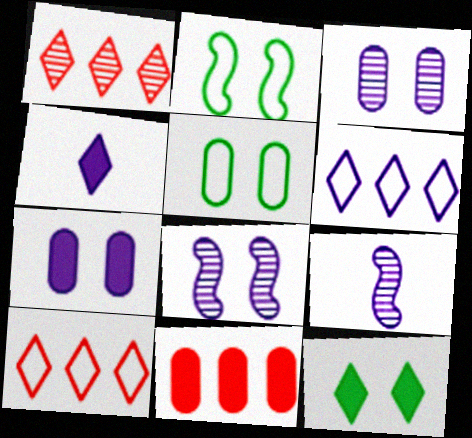[[6, 7, 9]]